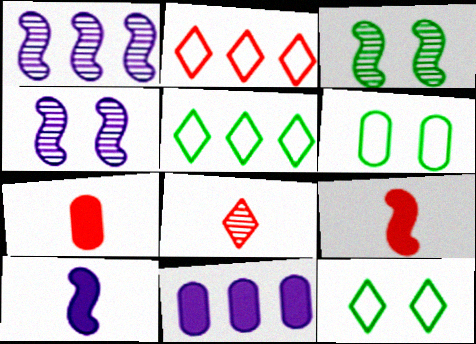[[1, 7, 12], 
[4, 5, 7]]